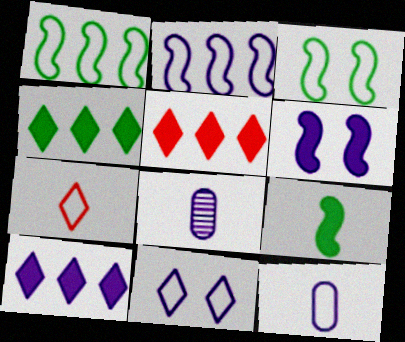[[2, 11, 12], 
[3, 5, 8], 
[4, 5, 10], 
[7, 8, 9]]